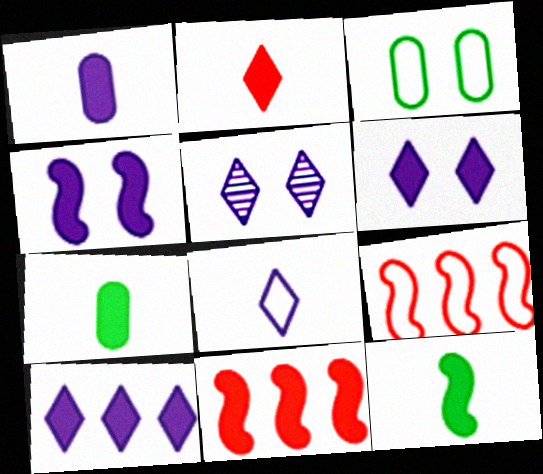[[1, 2, 12], 
[1, 4, 10], 
[3, 8, 9], 
[4, 11, 12], 
[5, 7, 9], 
[5, 8, 10], 
[6, 7, 11]]